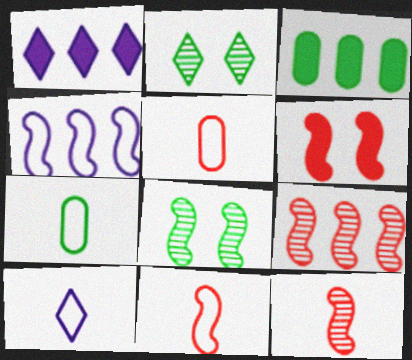[[1, 5, 8], 
[6, 9, 11], 
[7, 10, 11]]